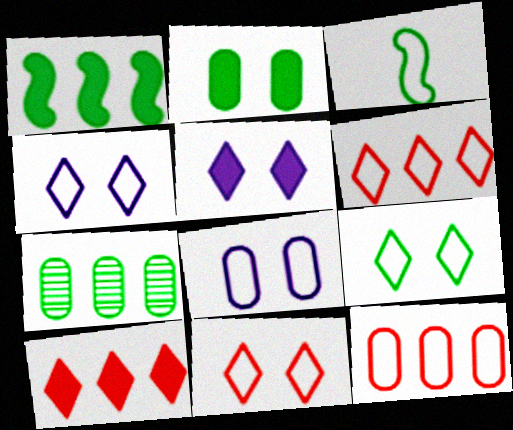[[3, 4, 12], 
[3, 6, 8], 
[4, 9, 11]]